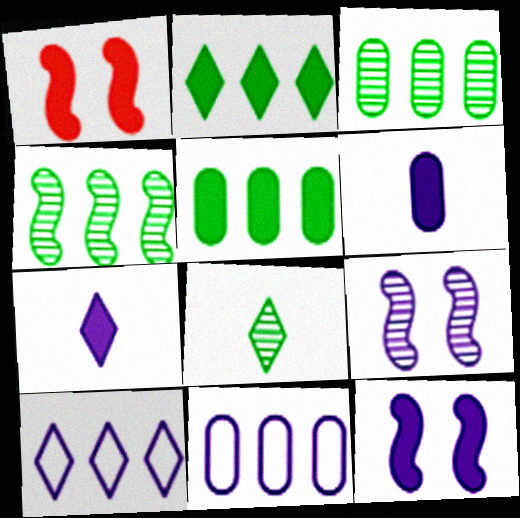[[1, 2, 6], 
[1, 5, 7], 
[1, 8, 11], 
[6, 9, 10], 
[7, 9, 11]]